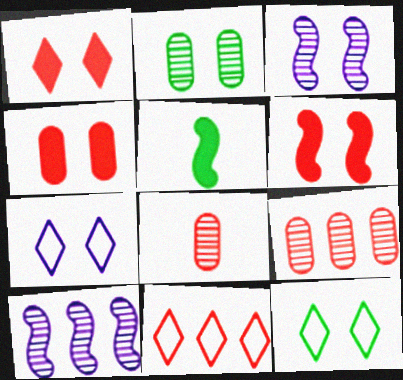[[1, 4, 6], 
[2, 6, 7], 
[3, 4, 12], 
[5, 7, 9], 
[6, 8, 11]]